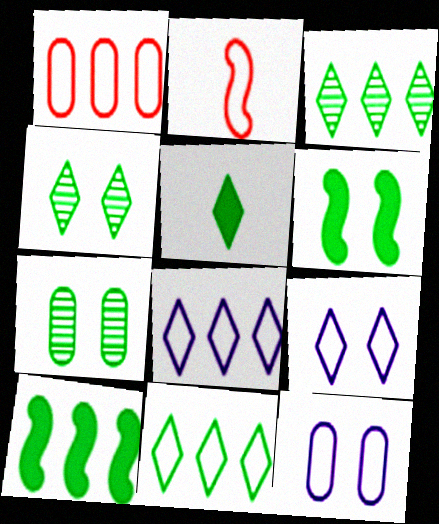[[2, 11, 12], 
[4, 5, 11]]